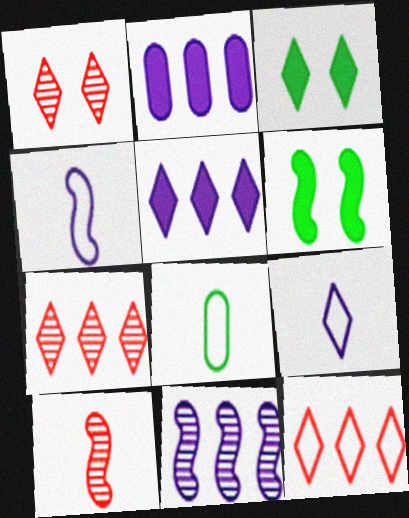[[3, 7, 9]]